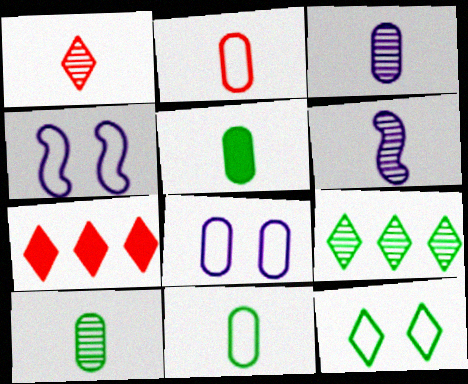[[1, 6, 10], 
[2, 3, 5], 
[4, 7, 10], 
[5, 10, 11]]